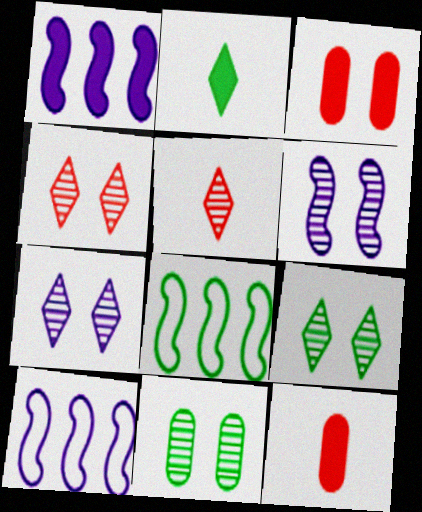[[1, 2, 3], 
[2, 8, 11], 
[4, 6, 11], 
[4, 7, 9], 
[7, 8, 12], 
[9, 10, 12]]